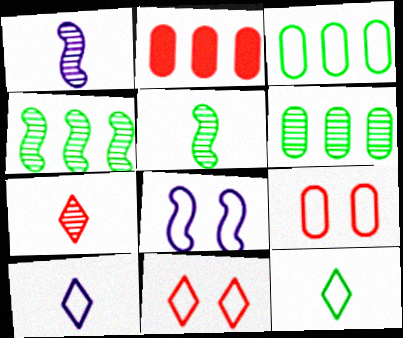[]